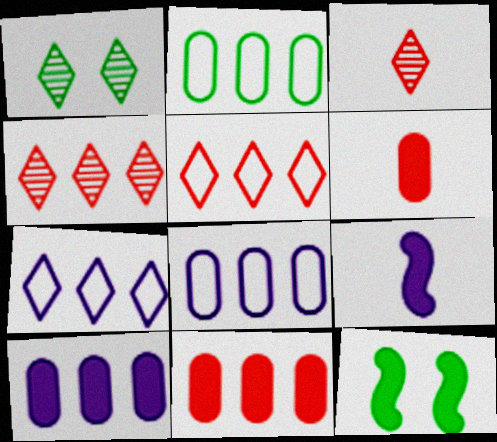[[3, 8, 12]]